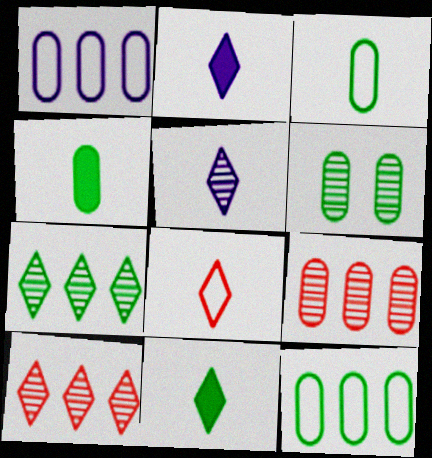[[4, 6, 12], 
[5, 8, 11]]